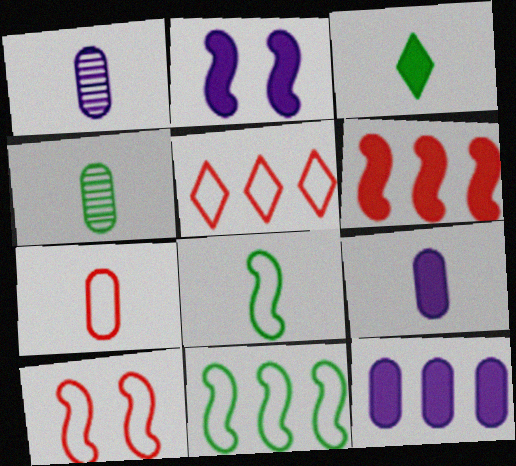[[2, 4, 5], 
[3, 4, 8], 
[4, 7, 9], 
[5, 7, 10]]